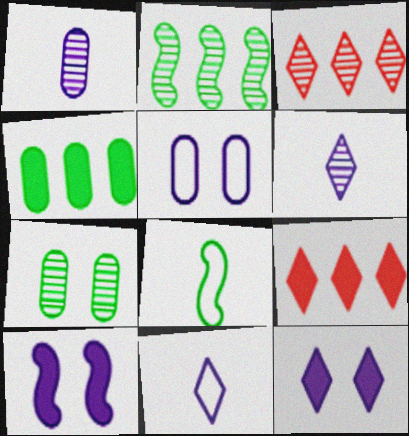[]